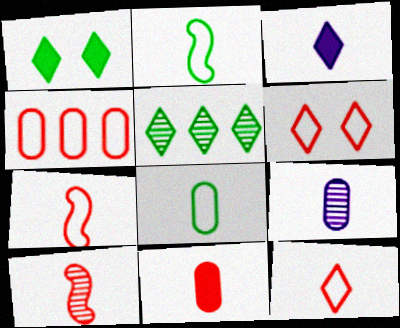[[3, 5, 6], 
[3, 8, 10], 
[4, 6, 7], 
[8, 9, 11], 
[10, 11, 12]]